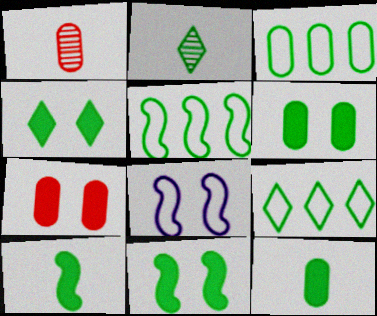[[2, 3, 11], 
[2, 4, 9], 
[2, 5, 6], 
[3, 5, 9], 
[4, 6, 11]]